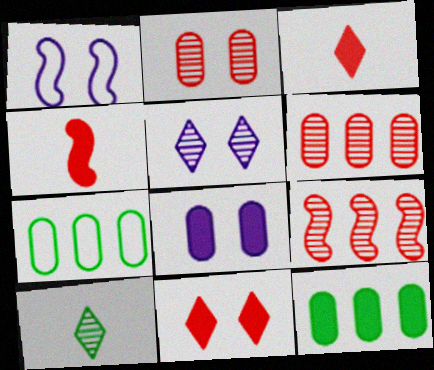[[1, 5, 8], 
[4, 5, 7]]